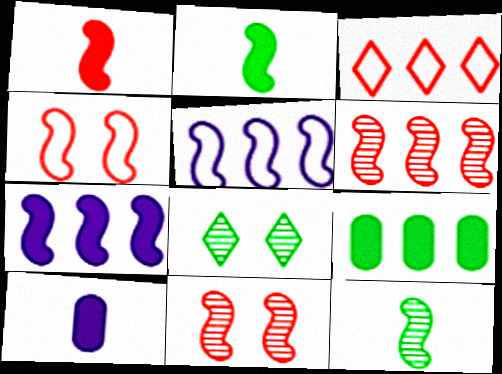[[1, 4, 6], 
[2, 5, 11], 
[4, 7, 12]]